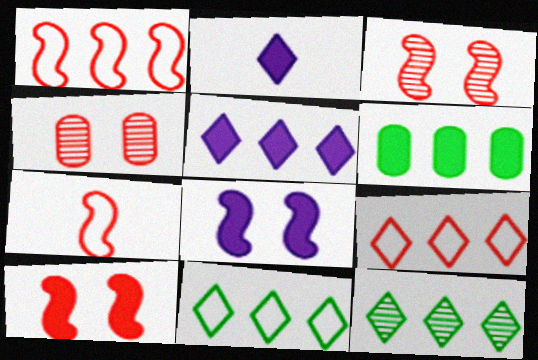[[2, 6, 10], 
[5, 9, 12]]